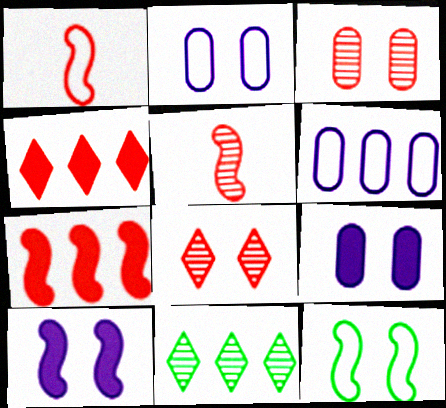[[1, 3, 4], 
[1, 9, 11], 
[6, 7, 11], 
[8, 9, 12]]